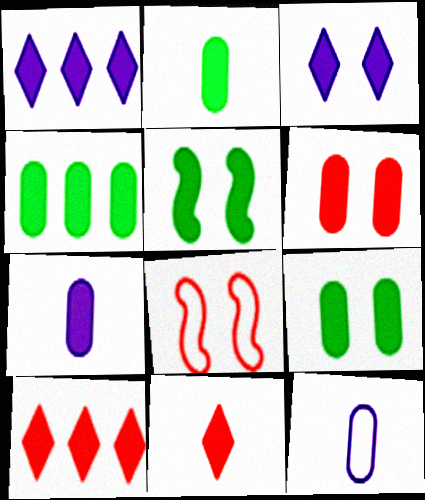[[2, 4, 9], 
[3, 5, 6], 
[4, 6, 7], 
[5, 7, 10]]